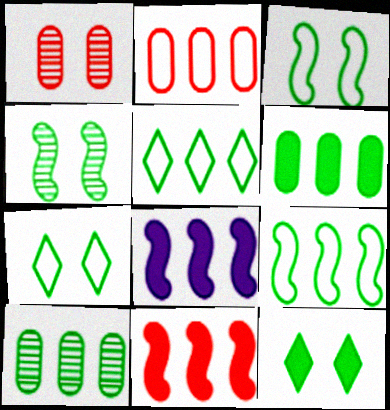[]